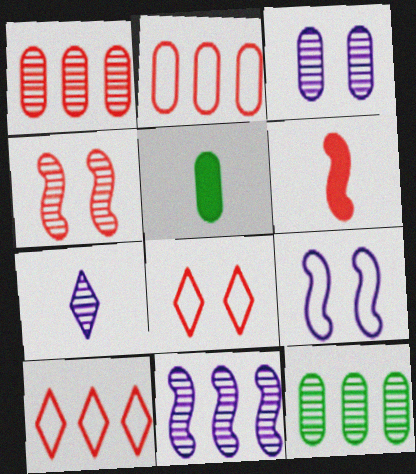[[1, 6, 8], 
[2, 3, 5], 
[3, 7, 11], 
[4, 7, 12], 
[5, 8, 11]]